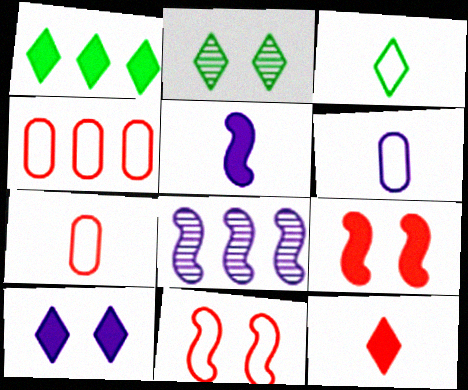[[1, 2, 3], 
[1, 4, 8], 
[1, 10, 12], 
[2, 4, 5], 
[6, 8, 10]]